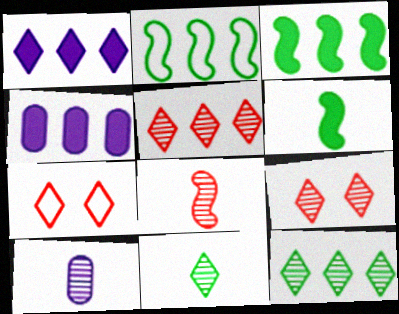[[1, 7, 11], 
[2, 4, 5], 
[3, 7, 10], 
[8, 10, 11]]